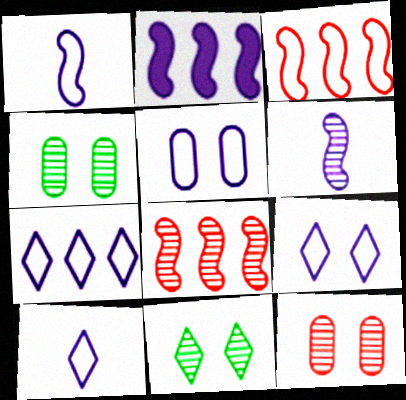[[1, 5, 7], 
[7, 9, 10]]